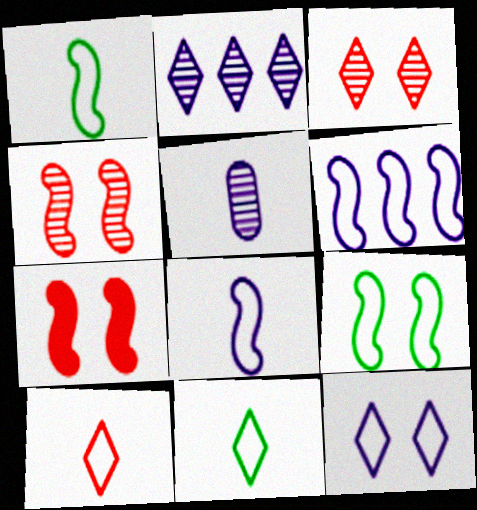[]